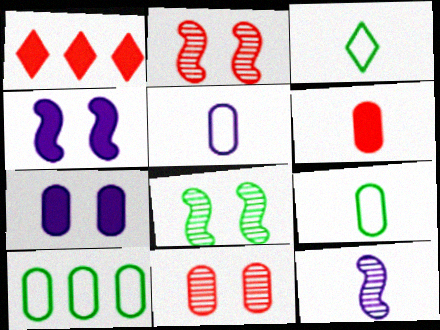[[1, 5, 8], 
[3, 6, 12]]